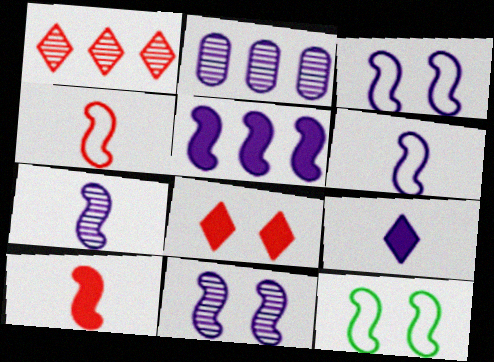[[2, 3, 9], 
[3, 5, 7], 
[5, 6, 11]]